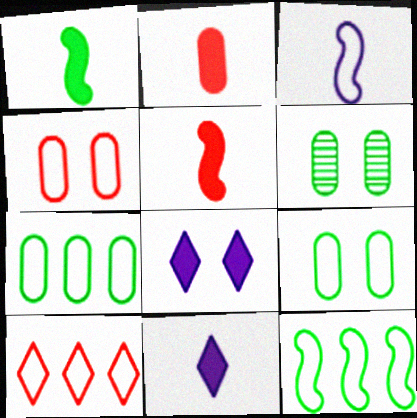[[1, 2, 11], 
[3, 9, 10]]